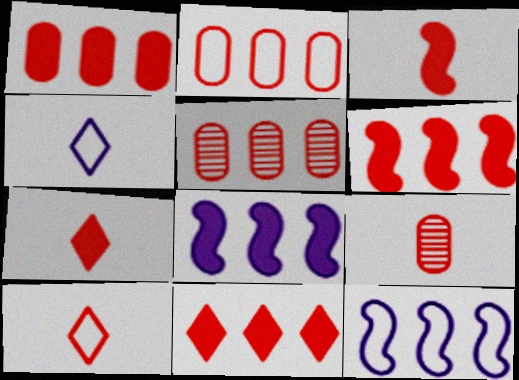[[1, 2, 5], 
[1, 6, 11], 
[3, 9, 10]]